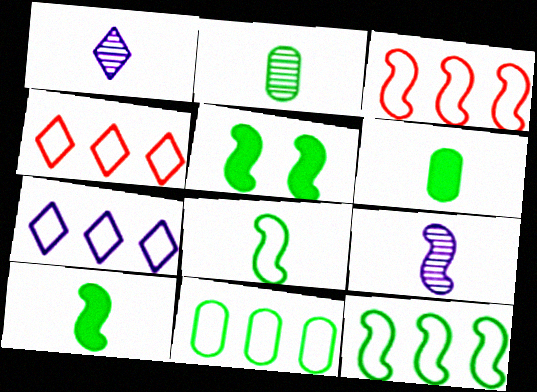[[3, 5, 9], 
[3, 7, 11]]